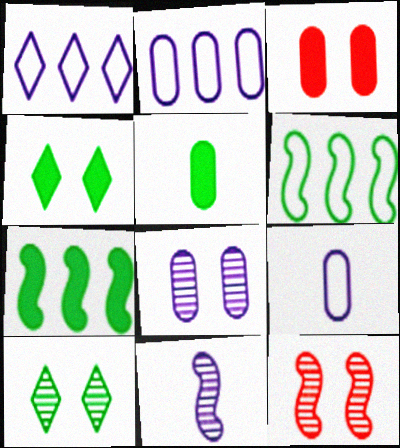[[1, 5, 12], 
[4, 5, 7], 
[5, 6, 10], 
[8, 10, 12]]